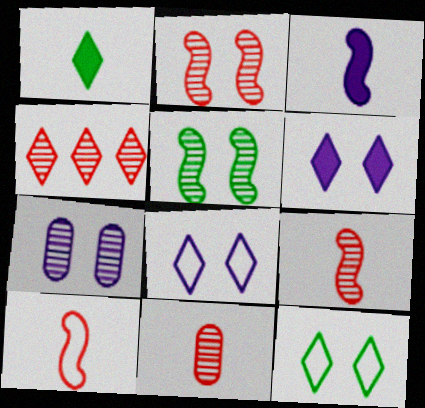[[1, 4, 8], 
[2, 4, 11]]